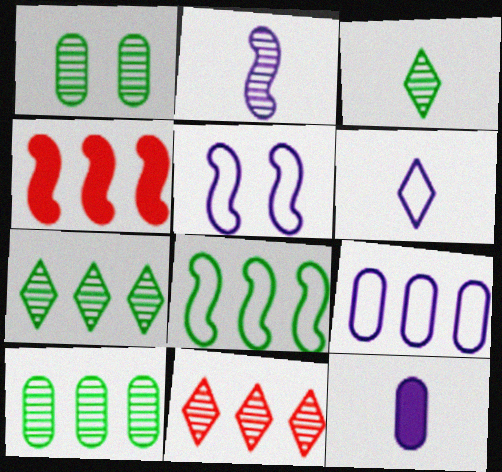[[1, 2, 11], 
[1, 4, 6], 
[2, 6, 12], 
[4, 7, 9], 
[5, 6, 9]]